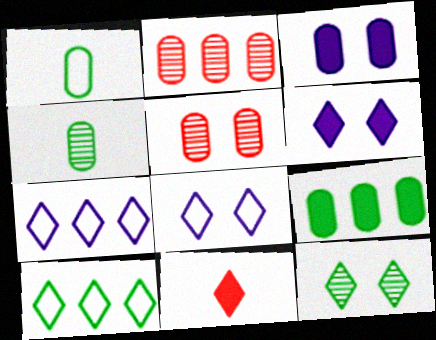[[1, 2, 3], 
[7, 11, 12]]